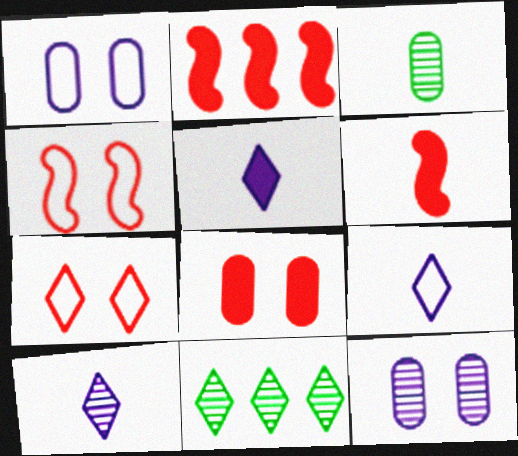[[1, 6, 11], 
[3, 6, 9], 
[5, 7, 11], 
[5, 9, 10]]